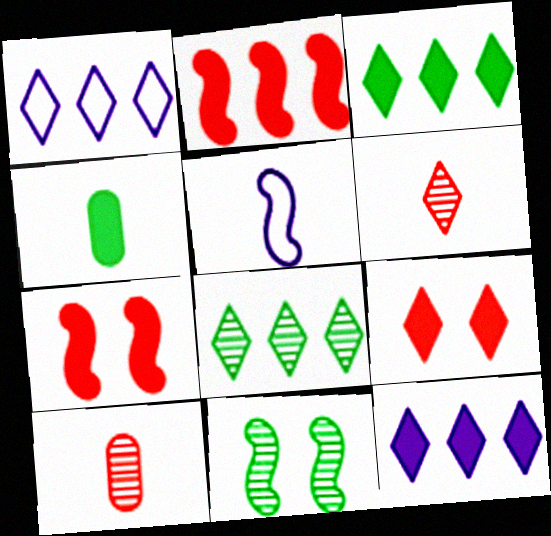[[2, 5, 11], 
[4, 5, 6], 
[4, 7, 12]]